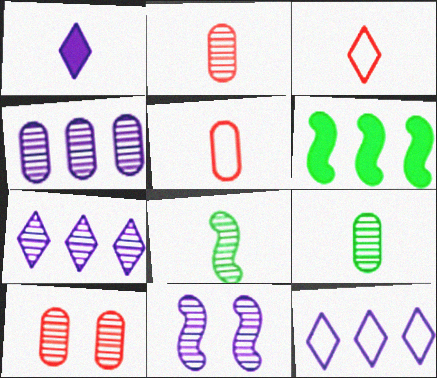[[1, 5, 8], 
[4, 9, 10], 
[7, 8, 10]]